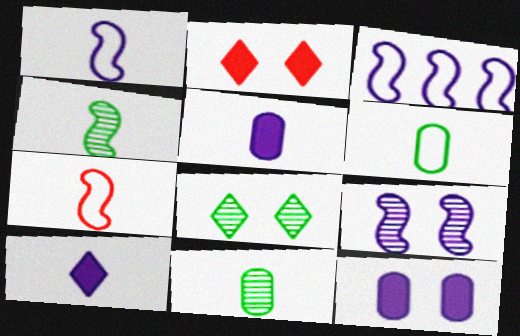[[2, 3, 11], 
[7, 10, 11]]